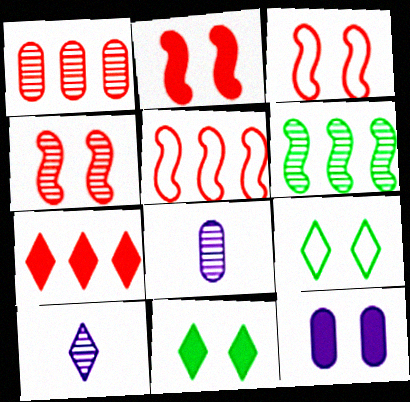[[1, 5, 7], 
[2, 3, 4], 
[2, 11, 12], 
[4, 9, 12], 
[5, 8, 11], 
[7, 9, 10]]